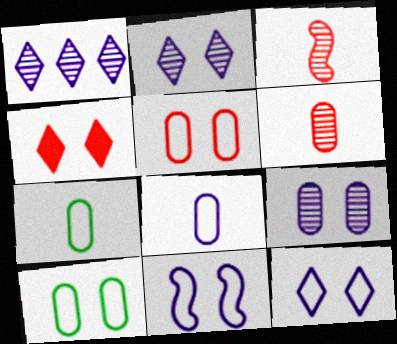[]